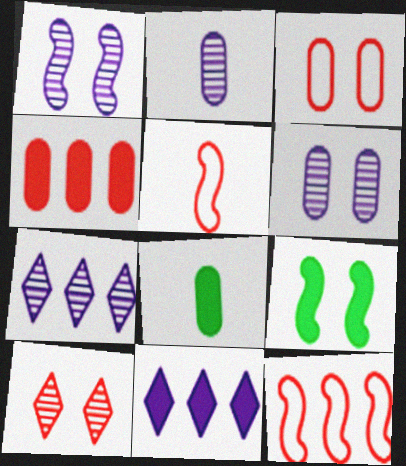[[1, 2, 7], 
[4, 5, 10]]